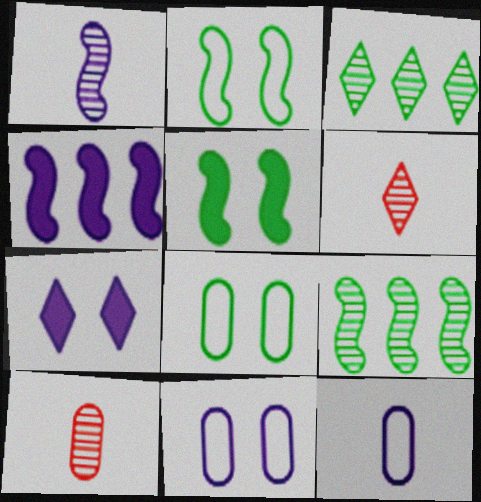[[4, 6, 8]]